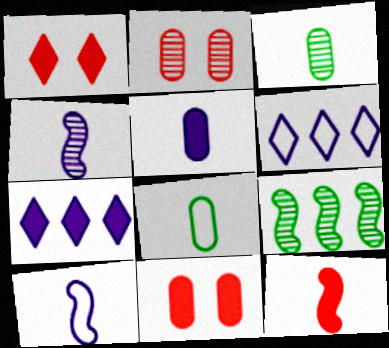[]